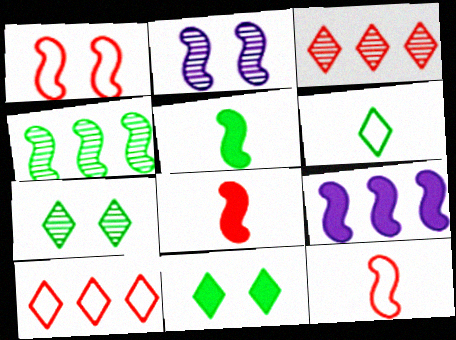[]